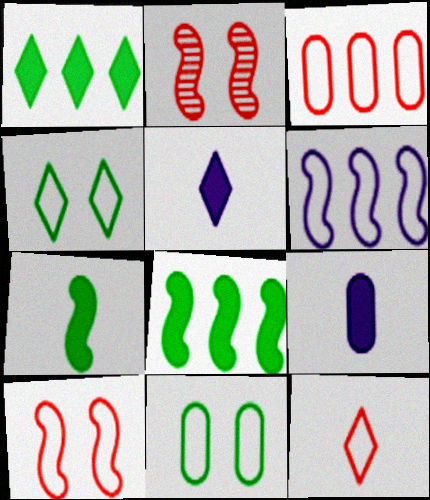[[2, 6, 7], 
[3, 10, 12], 
[6, 11, 12]]